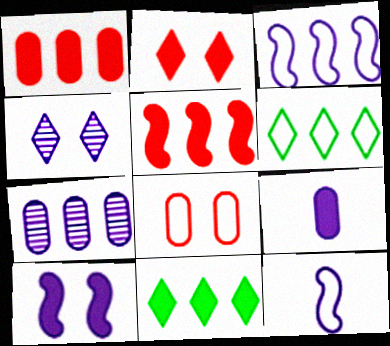[[3, 4, 9], 
[5, 6, 7], 
[6, 8, 12]]